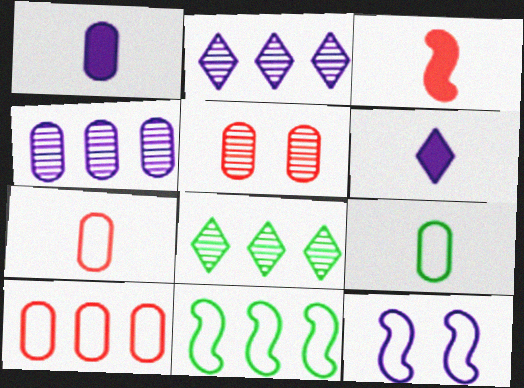[[1, 2, 12], 
[4, 6, 12], 
[5, 6, 11]]